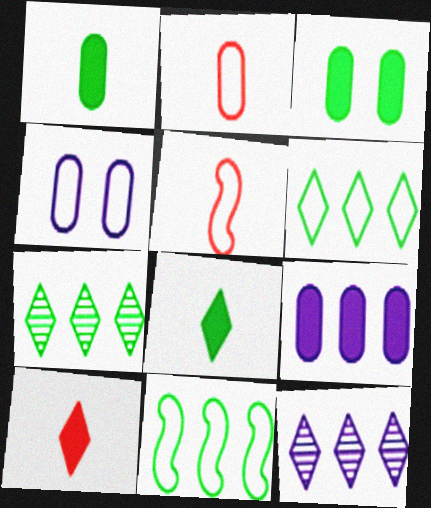[[3, 5, 12], 
[4, 5, 6]]